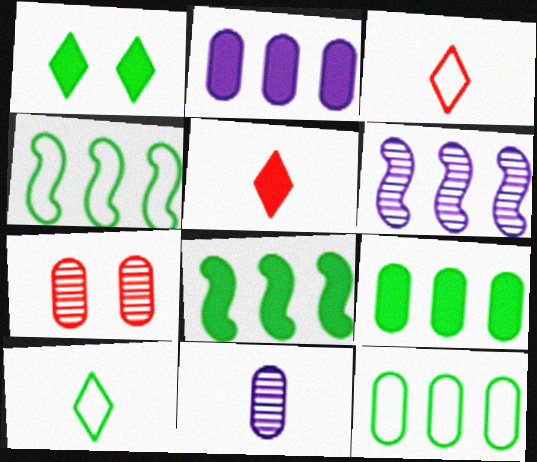[]